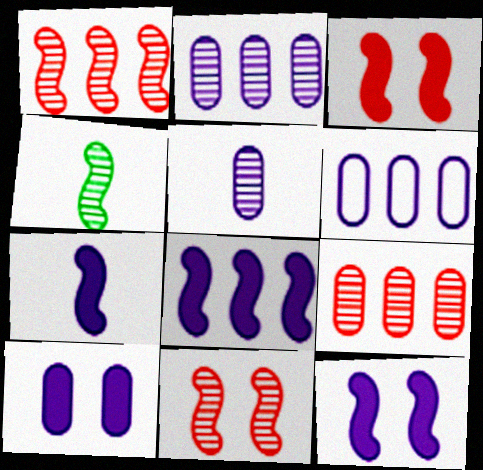[[5, 6, 10], 
[7, 8, 12]]